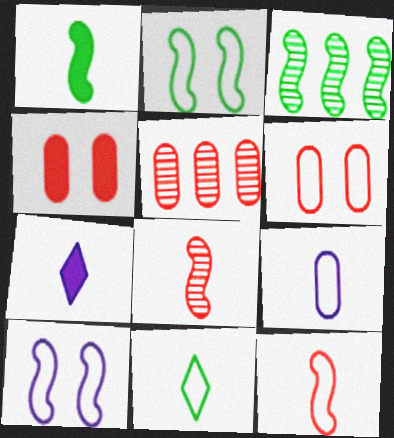[[1, 2, 3], 
[2, 5, 7], 
[3, 6, 7], 
[9, 11, 12]]